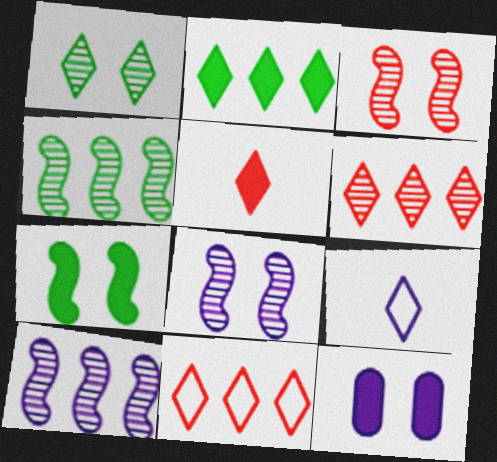[[9, 10, 12]]